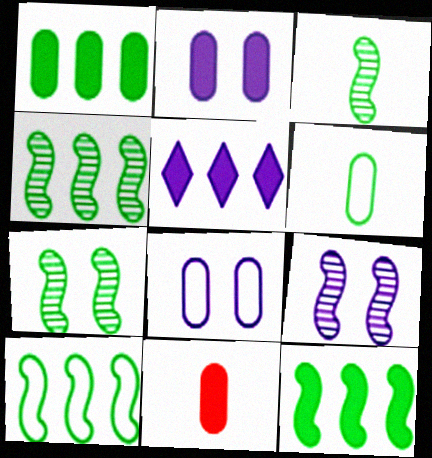[[1, 2, 11], 
[3, 4, 7], 
[4, 10, 12]]